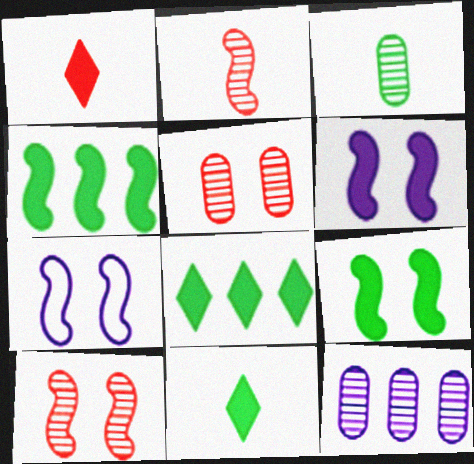[[2, 4, 7], 
[3, 5, 12], 
[7, 9, 10]]